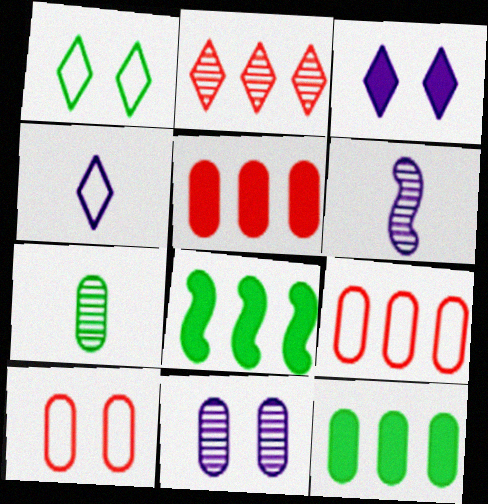[[1, 5, 6], 
[1, 7, 8]]